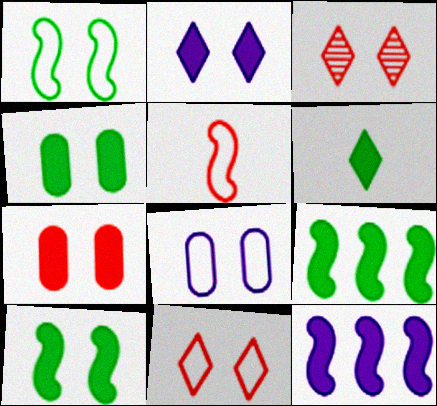[[1, 8, 11], 
[2, 7, 10], 
[3, 8, 10], 
[4, 6, 9], 
[6, 7, 12]]